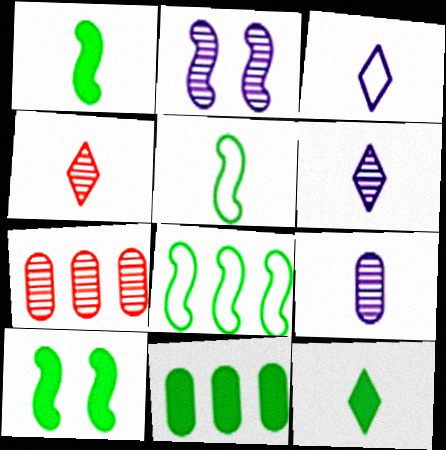[[3, 4, 12], 
[3, 7, 10], 
[10, 11, 12]]